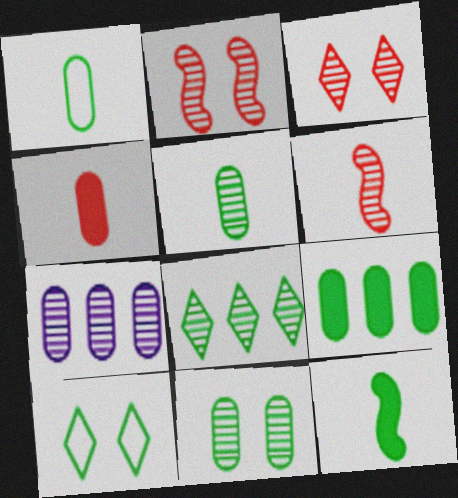[[1, 9, 11]]